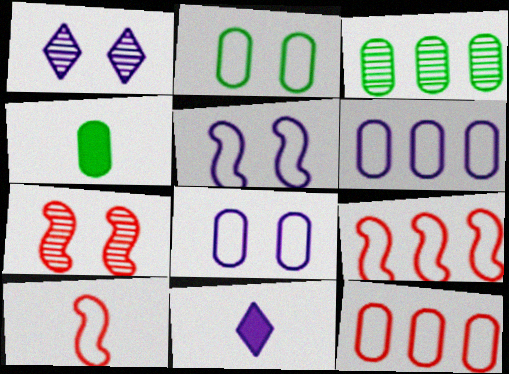[[1, 4, 9], 
[2, 3, 4]]